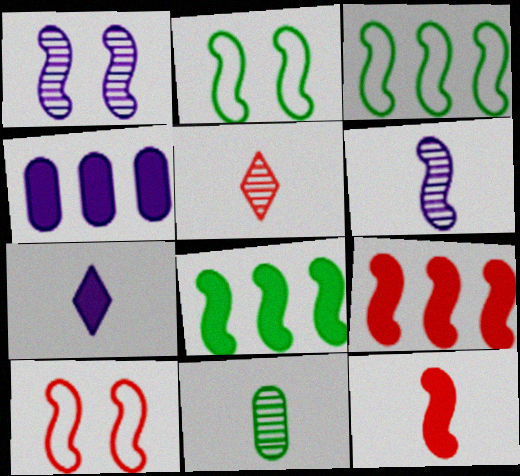[[1, 3, 12], 
[2, 4, 5], 
[2, 6, 9], 
[5, 6, 11], 
[6, 8, 10]]